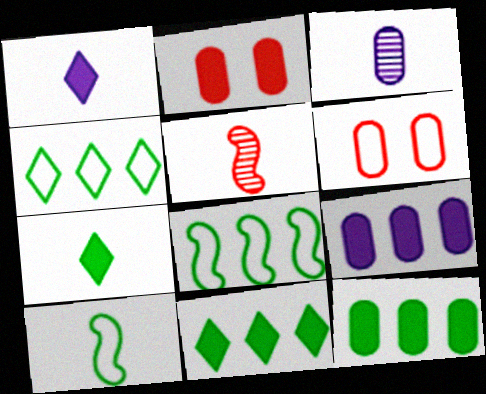[[3, 6, 12]]